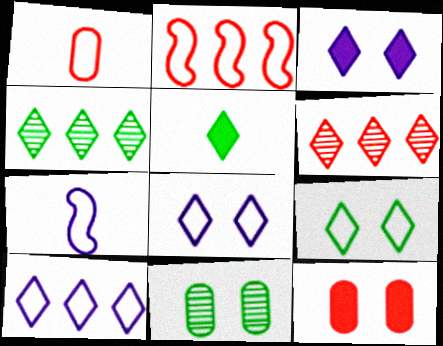[[4, 5, 9], 
[4, 7, 12], 
[5, 6, 8]]